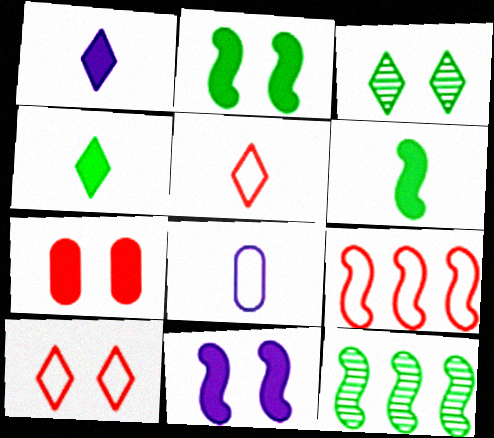[]